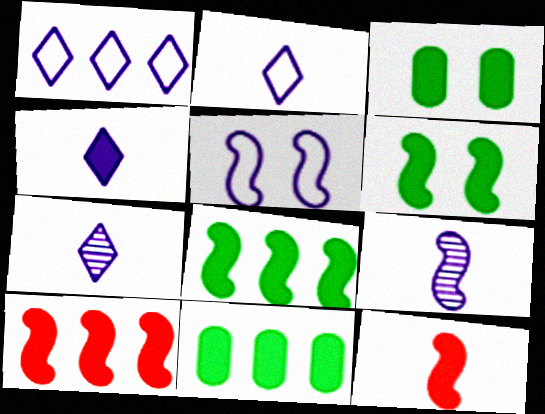[[2, 4, 7], 
[3, 4, 10]]